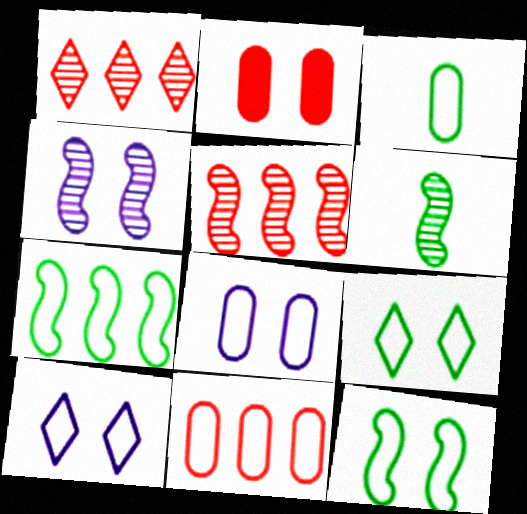[[2, 4, 9], 
[3, 7, 9], 
[3, 8, 11], 
[4, 5, 6]]